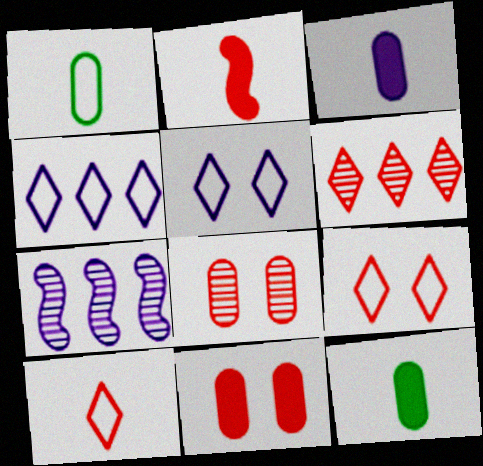[[3, 5, 7], 
[7, 9, 12]]